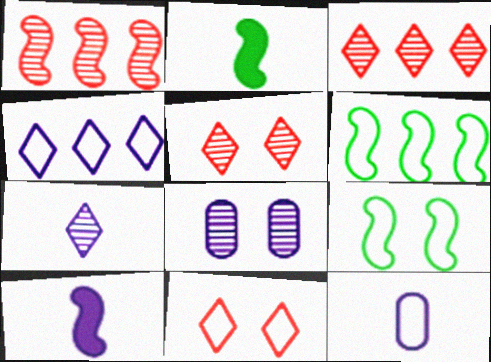[[1, 9, 10], 
[4, 8, 10], 
[6, 11, 12], 
[7, 10, 12]]